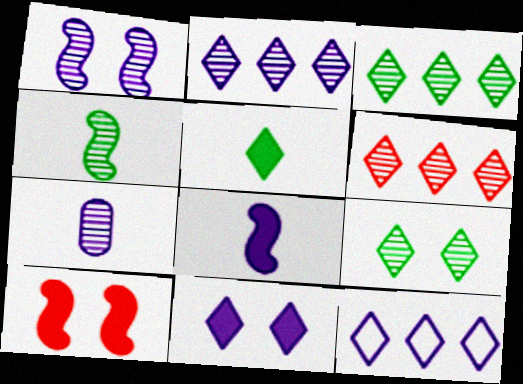[[1, 2, 7], 
[2, 3, 6]]